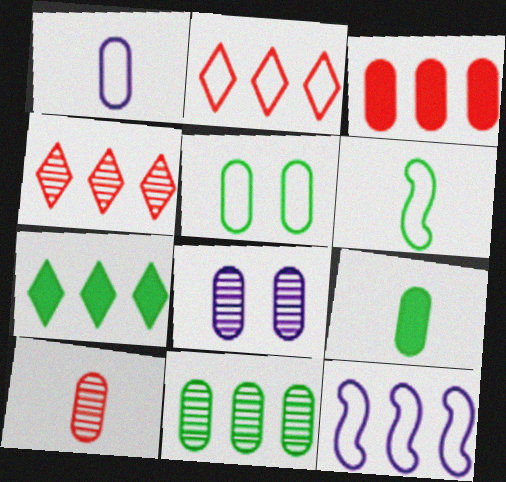[[1, 9, 10], 
[5, 9, 11], 
[8, 10, 11]]